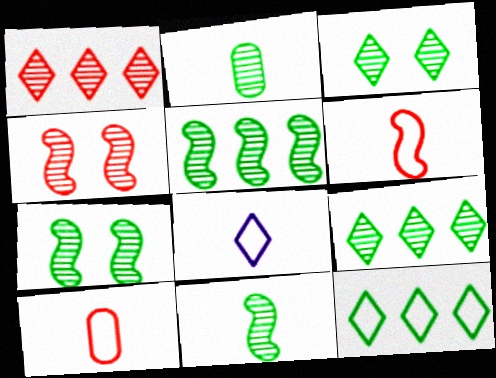[[2, 3, 5], 
[2, 7, 9], 
[5, 7, 11]]